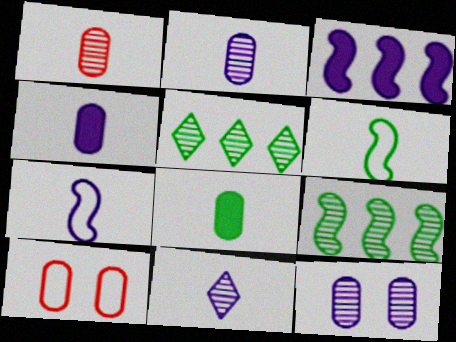[[4, 7, 11]]